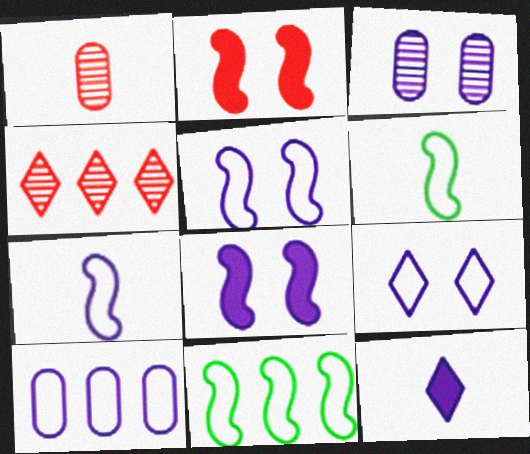[[1, 6, 12], 
[3, 8, 9], 
[7, 9, 10]]